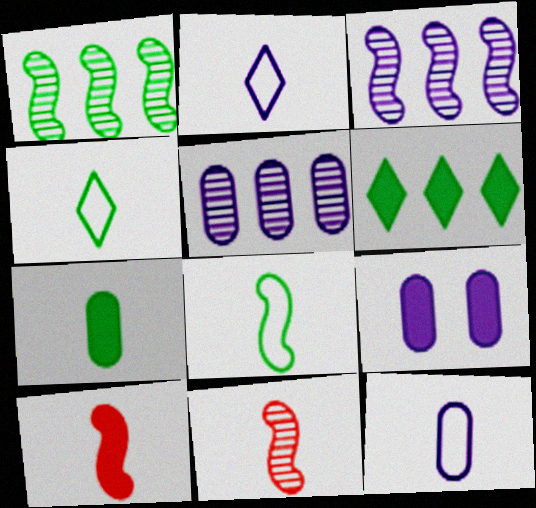[[2, 3, 9], 
[2, 7, 11], 
[5, 9, 12], 
[6, 9, 10]]